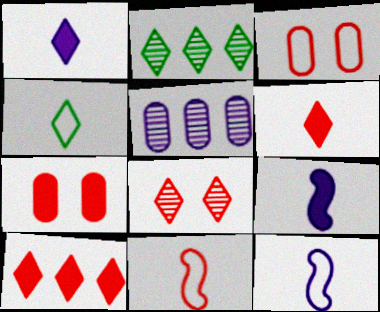[[2, 3, 9], 
[2, 7, 12]]